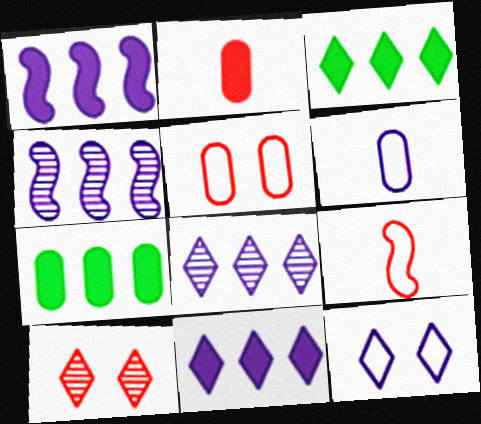[]